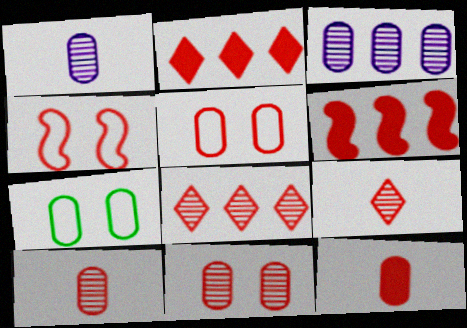[[2, 4, 10], 
[3, 7, 12], 
[4, 8, 12], 
[5, 6, 9]]